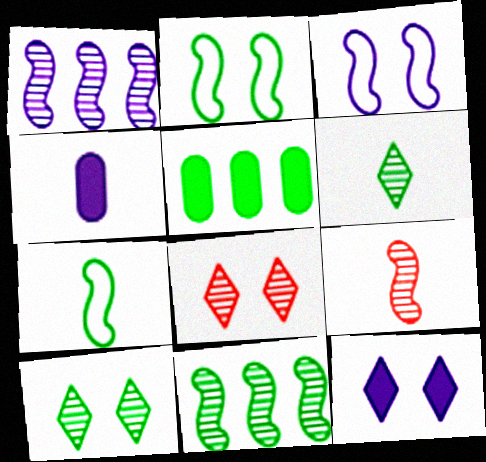[[2, 5, 6], 
[5, 7, 10]]